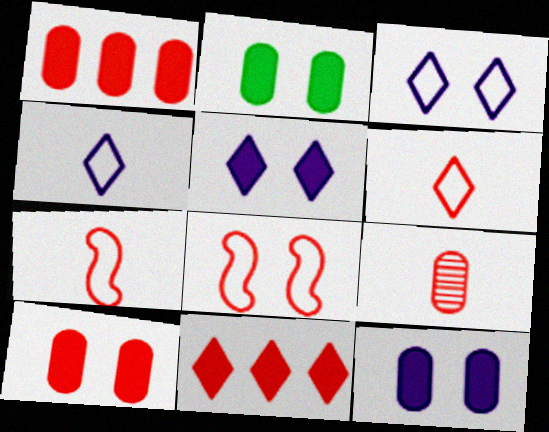[[2, 10, 12], 
[8, 9, 11]]